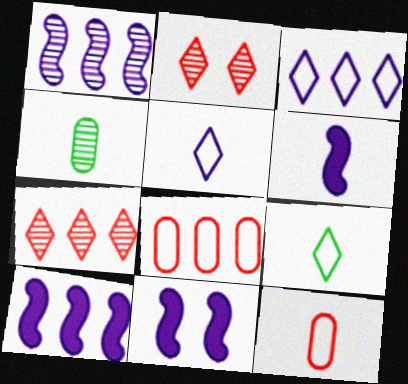[[1, 2, 4], 
[6, 10, 11]]